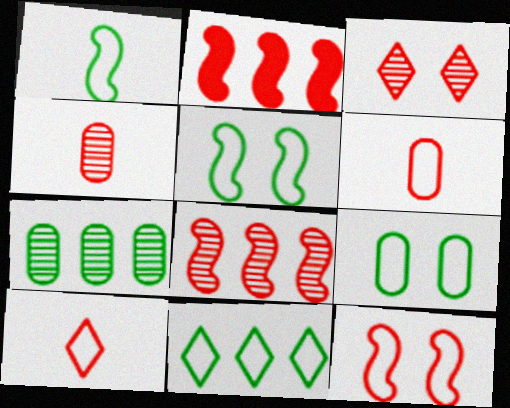[[1, 9, 11], 
[2, 3, 6], 
[3, 4, 8]]